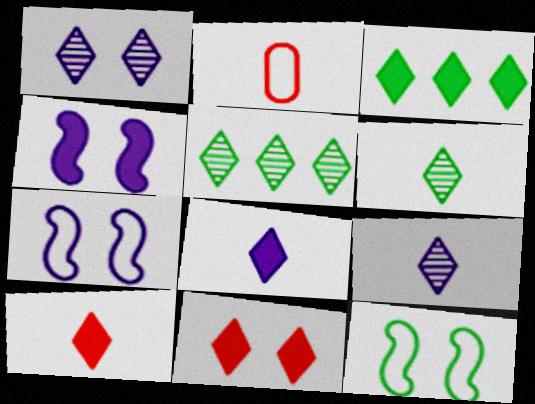[[2, 4, 5], 
[3, 8, 11]]